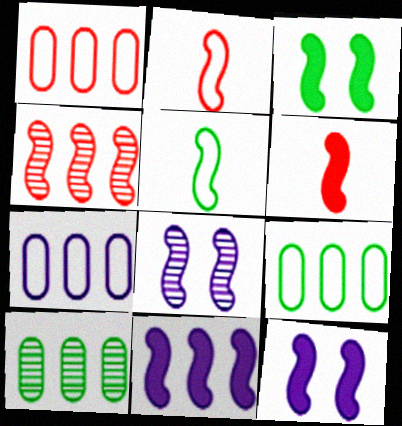[[1, 7, 9], 
[3, 6, 11], 
[4, 5, 12]]